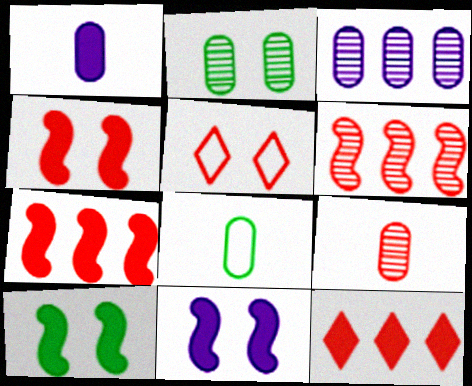[[1, 8, 9], 
[1, 10, 12], 
[2, 3, 9], 
[2, 5, 11], 
[4, 10, 11], 
[5, 7, 9]]